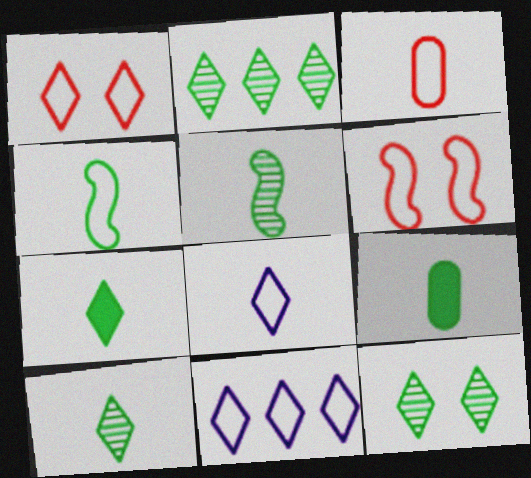[[2, 10, 12], 
[3, 4, 8], 
[4, 9, 10]]